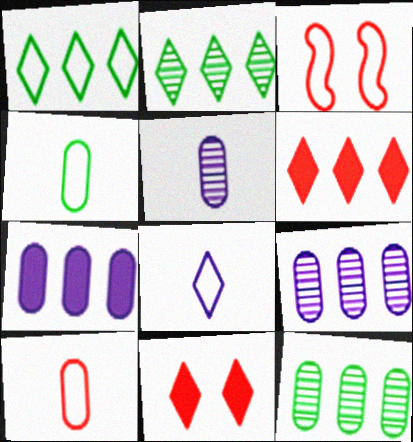[[2, 8, 11]]